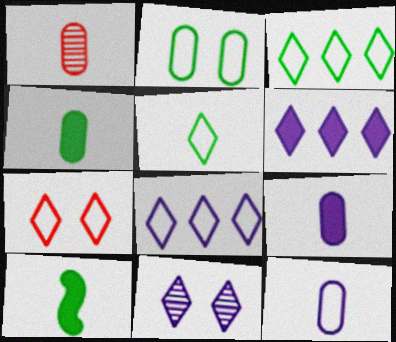[[1, 4, 12], 
[5, 7, 8]]